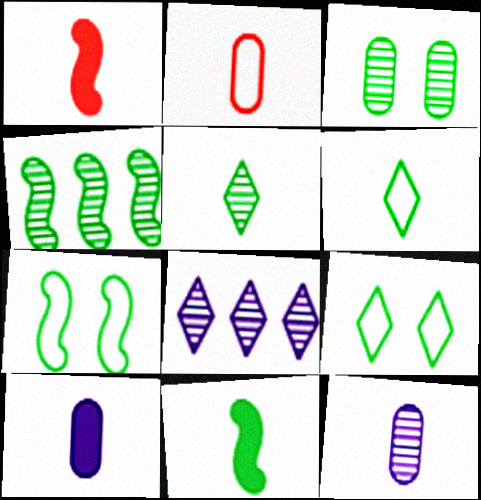[[1, 6, 12], 
[3, 4, 5], 
[4, 7, 11]]